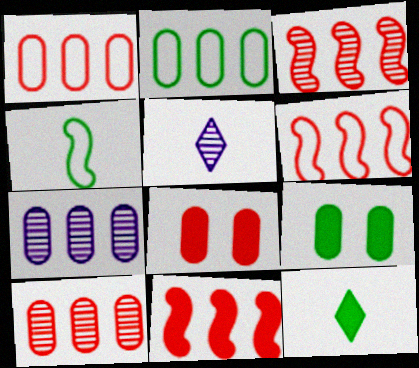[[3, 6, 11], 
[5, 6, 9]]